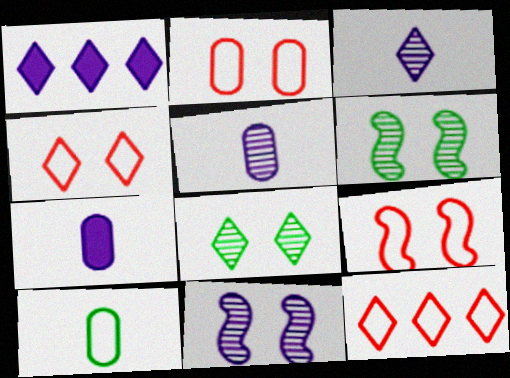[[2, 4, 9], 
[6, 7, 12]]